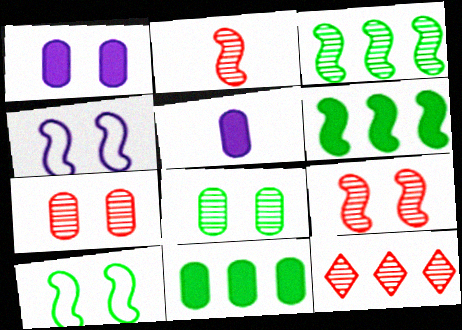[[2, 4, 6], 
[2, 7, 12], 
[5, 10, 12]]